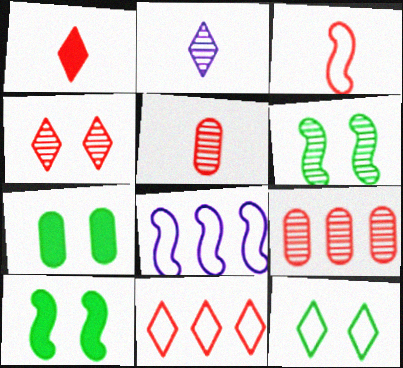[[1, 3, 5], 
[1, 4, 11], 
[2, 6, 9], 
[6, 7, 12]]